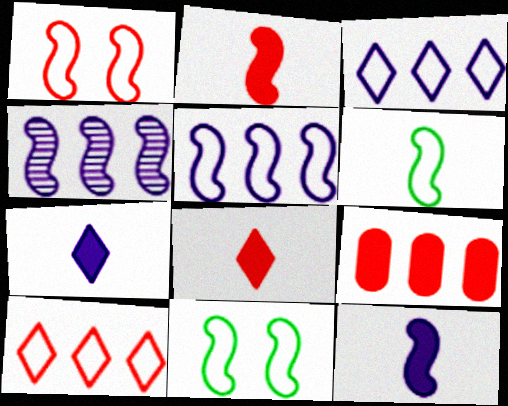[[1, 5, 6], 
[2, 4, 11]]